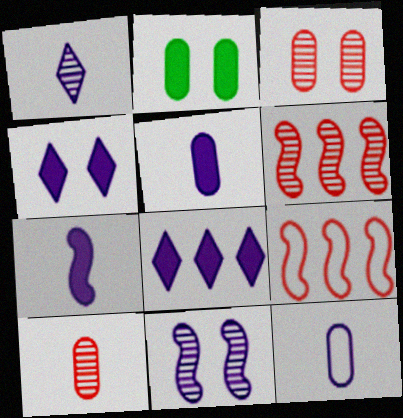[[1, 2, 9], 
[1, 7, 12], 
[8, 11, 12]]